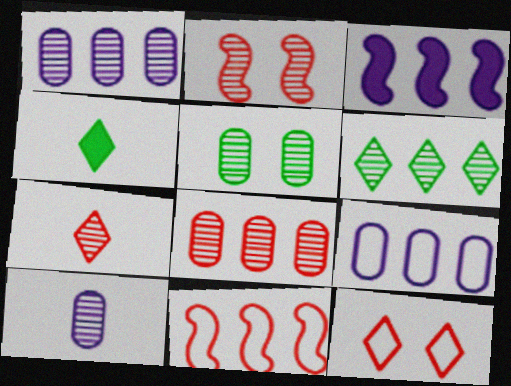[[2, 4, 9], 
[2, 6, 10], 
[2, 7, 8], 
[5, 8, 10]]